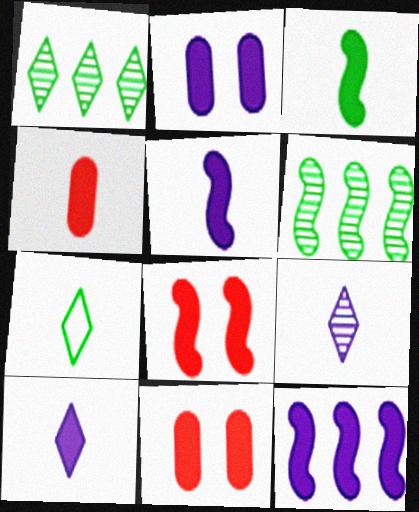[[2, 10, 12], 
[3, 4, 10], 
[3, 8, 12]]